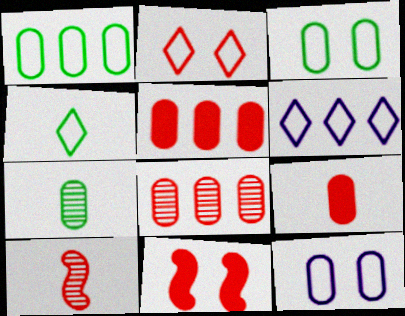[[2, 4, 6], 
[2, 5, 10], 
[5, 7, 12], 
[6, 7, 11]]